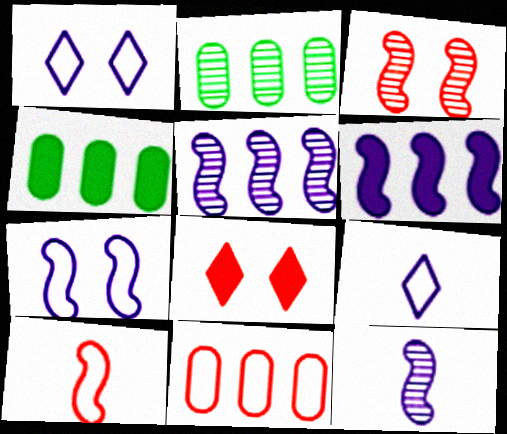[[3, 4, 9], 
[6, 7, 12]]